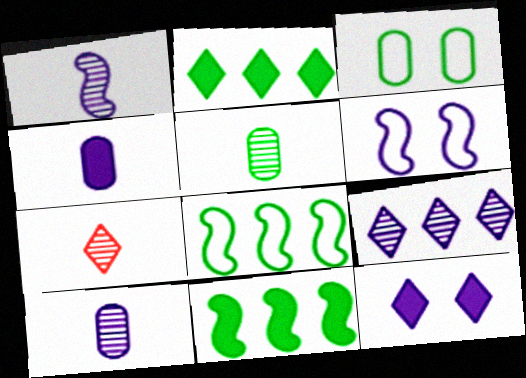[[1, 5, 7], 
[4, 6, 9]]